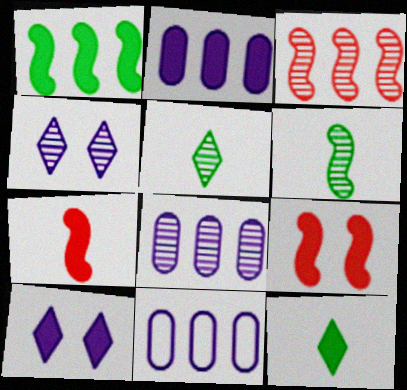[[2, 8, 11], 
[2, 9, 12], 
[5, 9, 11]]